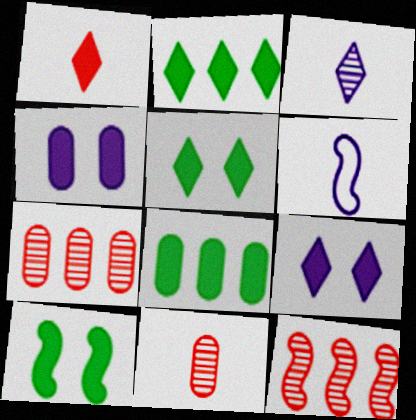[[1, 2, 9], 
[5, 6, 7], 
[6, 10, 12]]